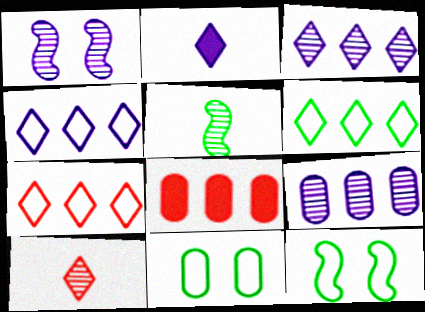[[4, 6, 7]]